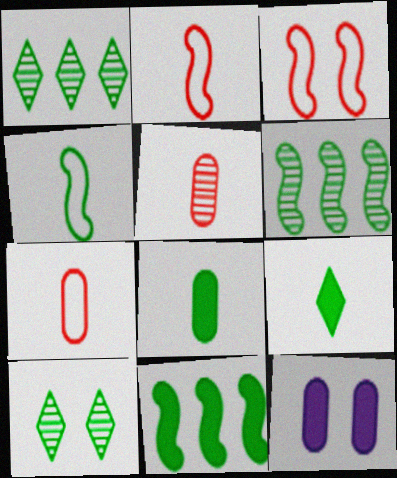[[1, 2, 12], 
[3, 10, 12]]